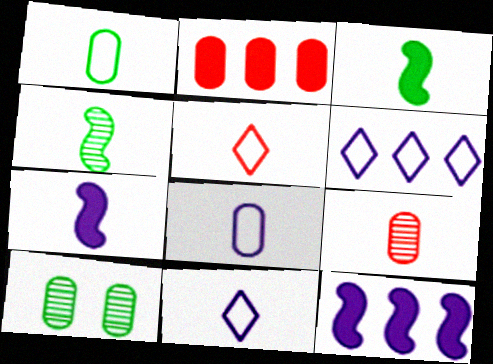[[2, 8, 10], 
[3, 9, 11], 
[5, 10, 12]]